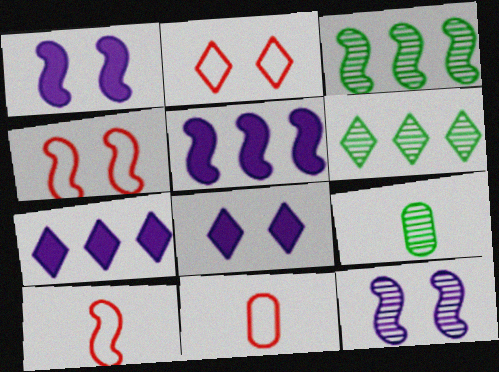[[1, 3, 10], 
[1, 6, 11], 
[2, 5, 9], 
[3, 8, 11], 
[4, 7, 9]]